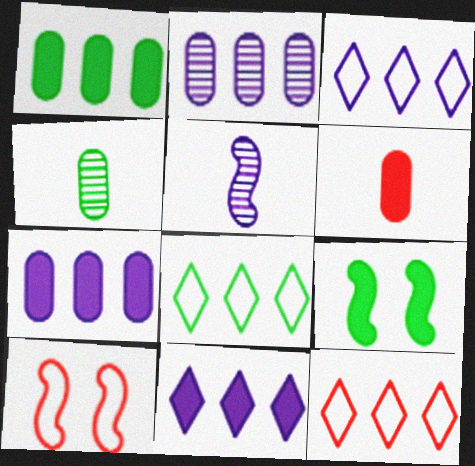[[3, 8, 12], 
[4, 8, 9], 
[4, 10, 11], 
[6, 9, 11]]